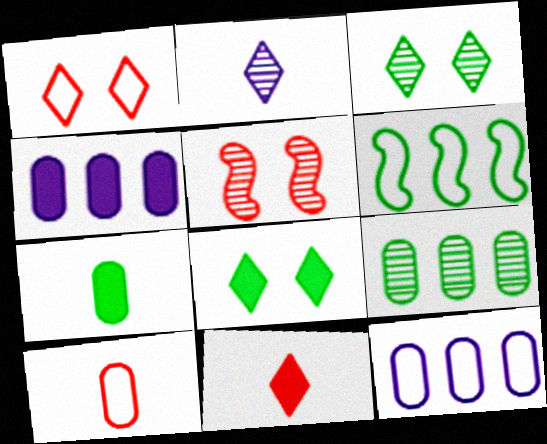[[2, 5, 9], 
[3, 6, 7]]